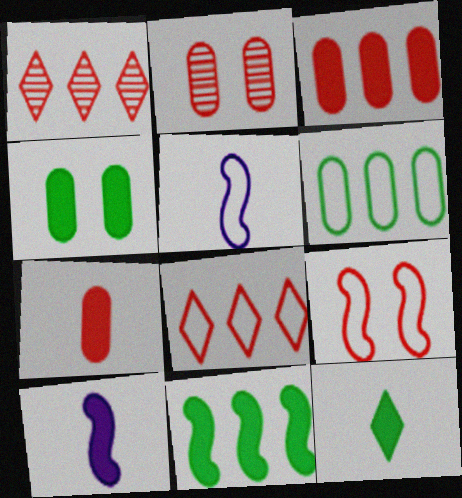[[1, 4, 5], 
[1, 7, 9], 
[4, 11, 12], 
[7, 10, 12]]